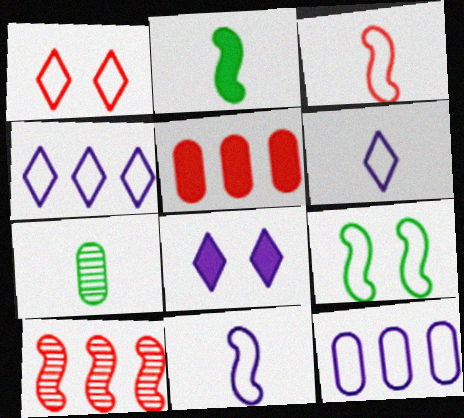[[2, 5, 8]]